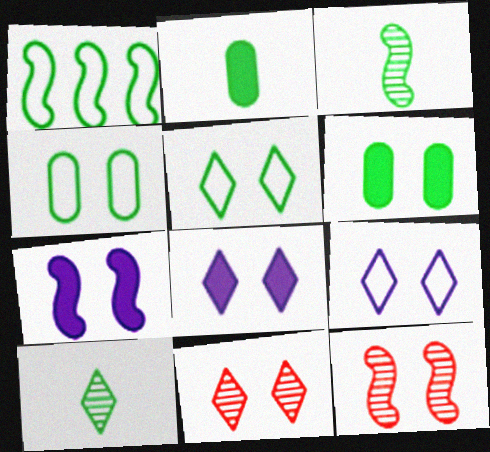[[1, 6, 10], 
[4, 7, 11], 
[4, 8, 12], 
[5, 8, 11], 
[6, 9, 12]]